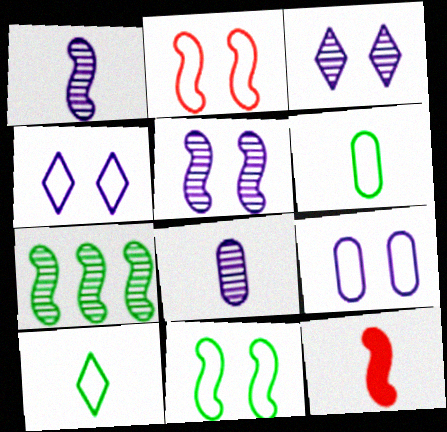[[8, 10, 12]]